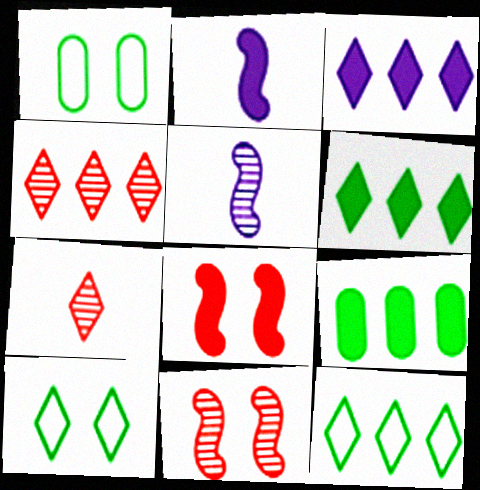[[1, 2, 4], 
[3, 4, 12], 
[3, 7, 10]]